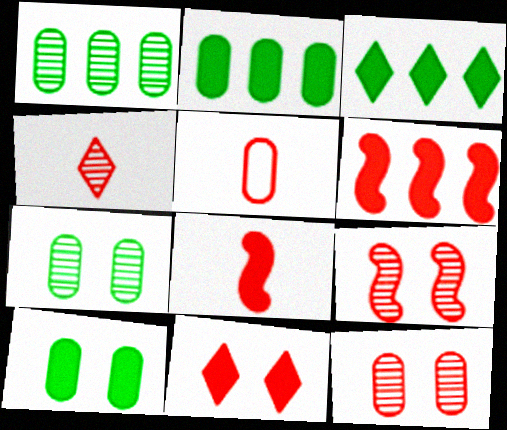[[4, 5, 8]]